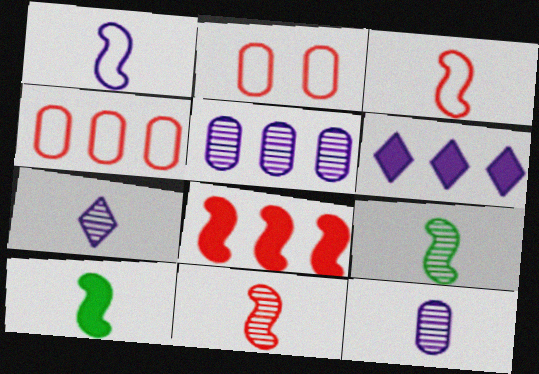[[1, 10, 11], 
[2, 6, 9]]